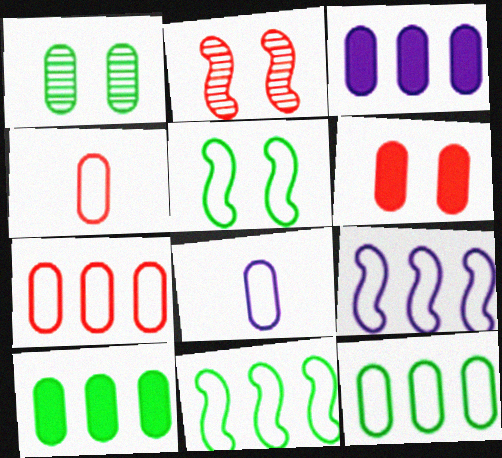[[1, 3, 4]]